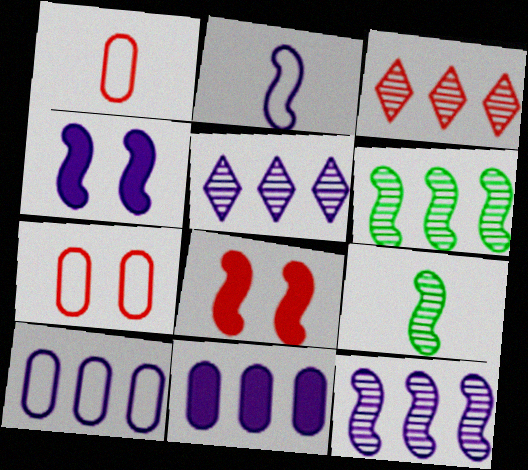[[1, 3, 8], 
[2, 4, 12], 
[2, 6, 8]]